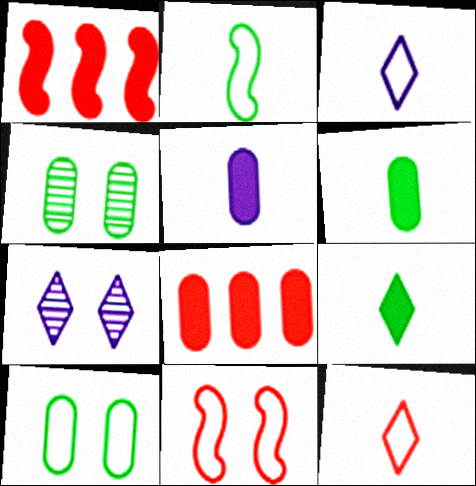[[1, 3, 4], 
[2, 7, 8]]